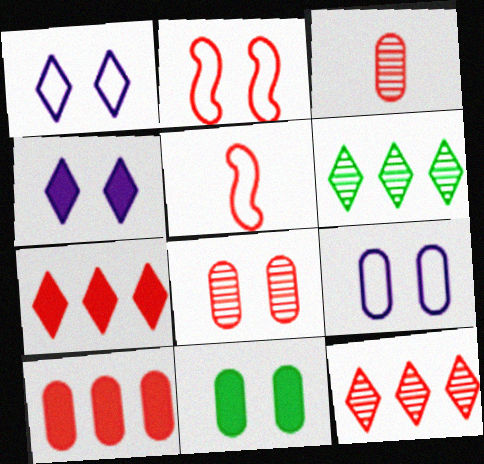[[2, 3, 7], 
[5, 7, 8], 
[8, 9, 11]]